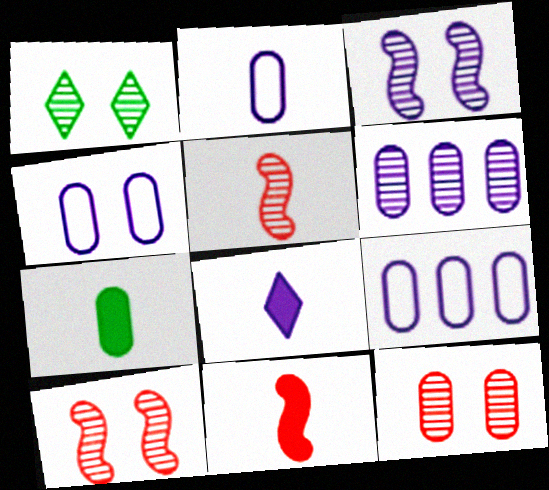[[1, 3, 12], 
[1, 5, 6], 
[1, 9, 11], 
[2, 4, 9], 
[3, 8, 9], 
[7, 8, 11], 
[7, 9, 12]]